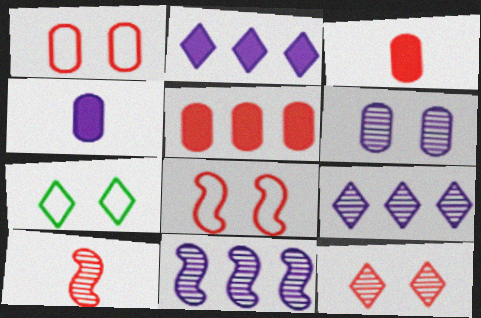[[3, 7, 11]]